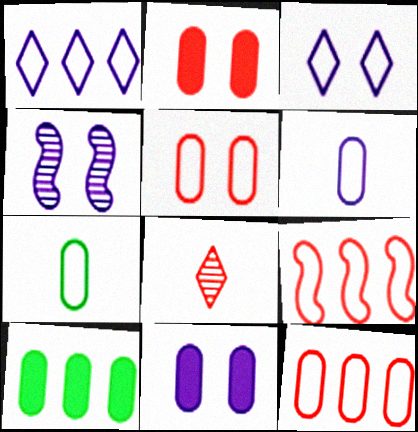[[2, 8, 9], 
[3, 4, 11], 
[3, 7, 9]]